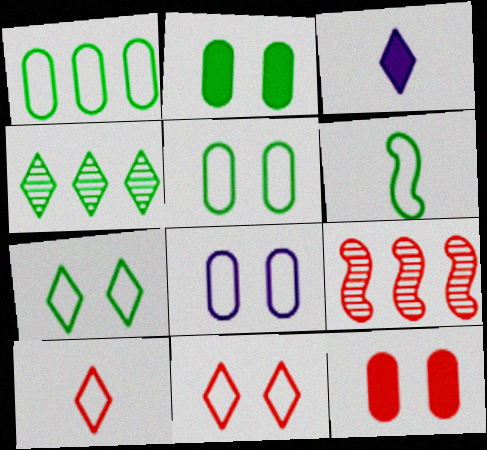[[1, 6, 7], 
[2, 4, 6], 
[3, 4, 11], 
[3, 5, 9], 
[9, 10, 12]]